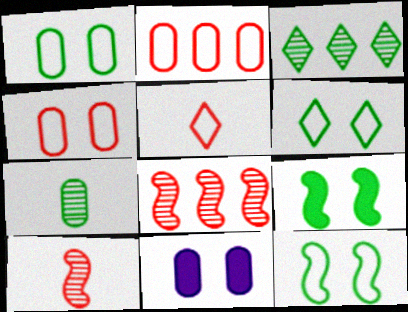[[1, 6, 12], 
[2, 7, 11]]